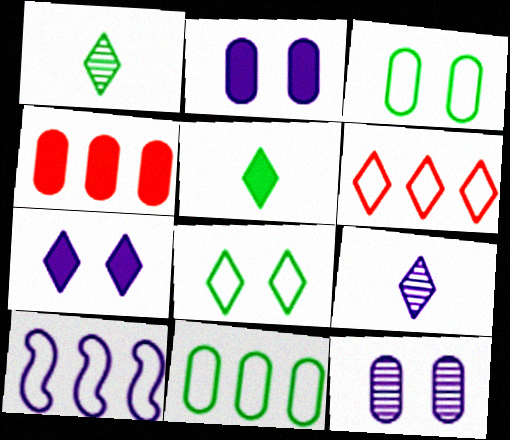[[1, 6, 7], 
[2, 9, 10], 
[6, 10, 11]]